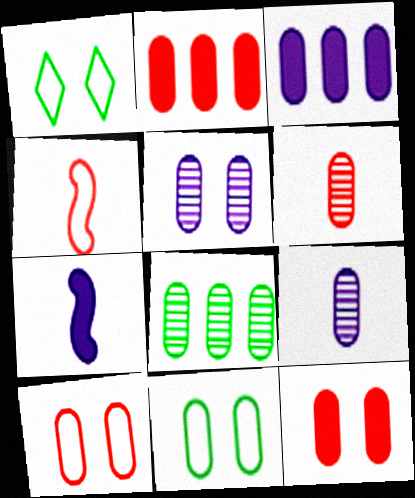[[2, 6, 10], 
[2, 9, 11], 
[3, 6, 11], 
[5, 6, 8], 
[5, 11, 12]]